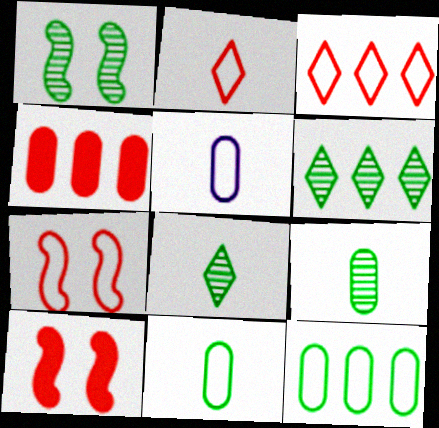[[1, 6, 9], 
[5, 6, 10]]